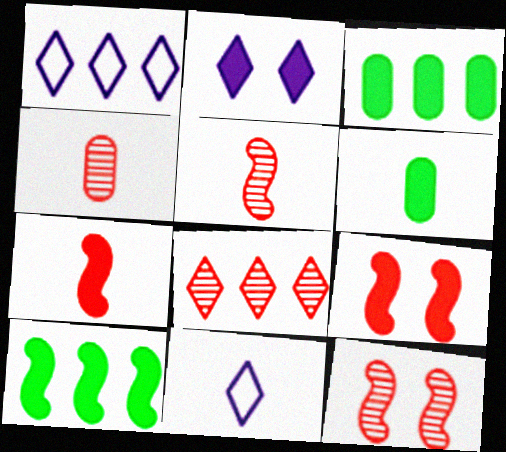[[1, 6, 12], 
[2, 3, 7], 
[3, 11, 12], 
[4, 8, 12], 
[5, 6, 11]]